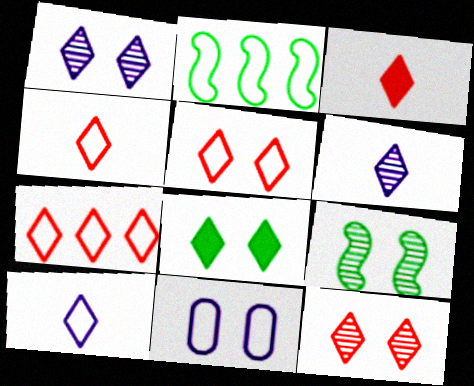[[1, 5, 8], 
[2, 4, 11], 
[3, 7, 12], 
[4, 5, 7], 
[6, 7, 8]]